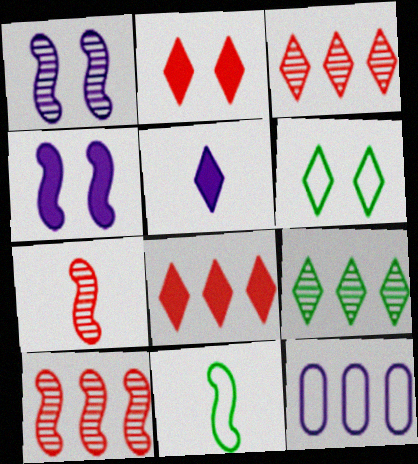[[1, 5, 12], 
[3, 5, 6], 
[4, 10, 11]]